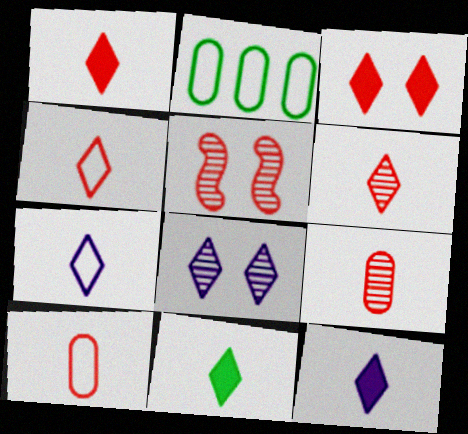[[1, 4, 6], 
[1, 11, 12], 
[2, 5, 12], 
[6, 7, 11]]